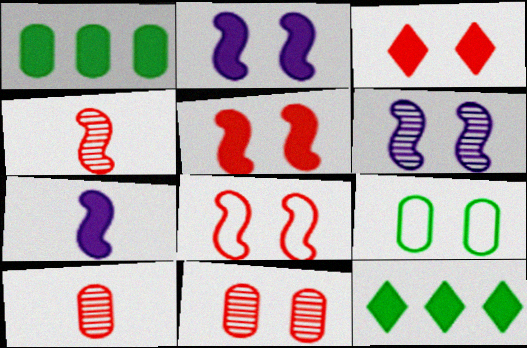[[1, 3, 7], 
[3, 6, 9], 
[3, 8, 11]]